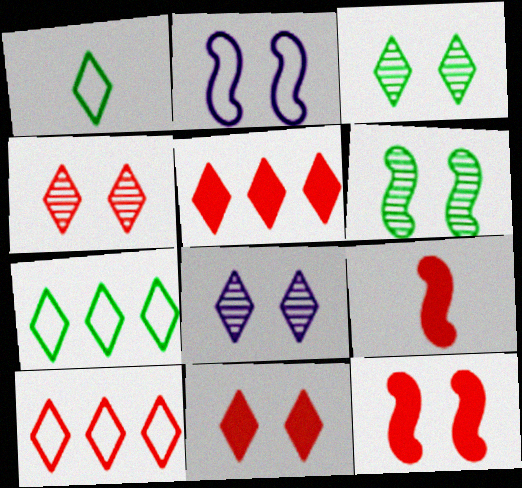[[1, 5, 8], 
[2, 6, 12], 
[3, 4, 8]]